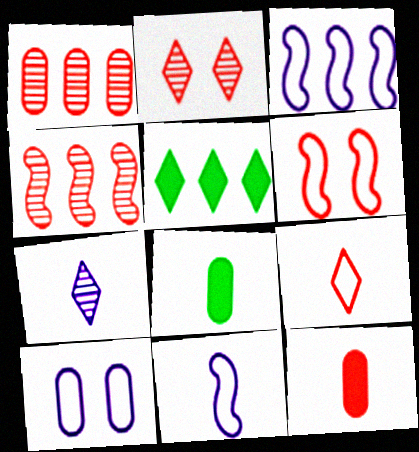[[1, 3, 5], 
[1, 8, 10], 
[2, 3, 8]]